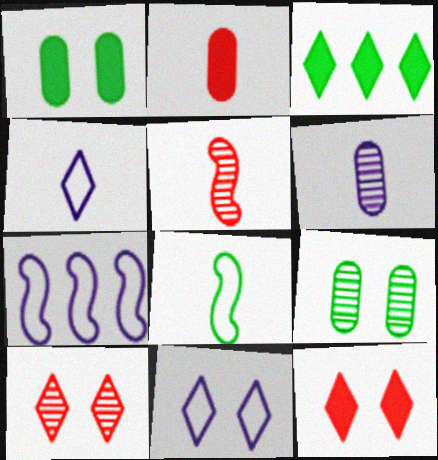[[3, 4, 10], 
[3, 8, 9]]